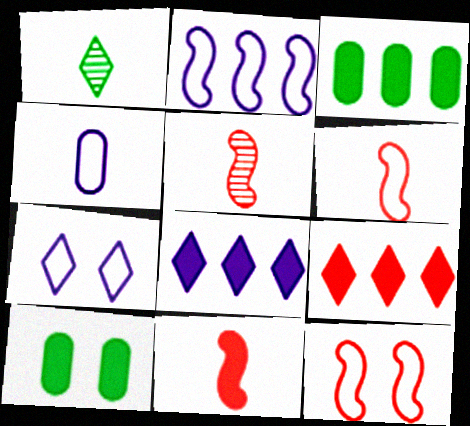[[1, 4, 11], 
[1, 7, 9], 
[2, 4, 7], 
[3, 5, 7], 
[5, 6, 11], 
[8, 10, 11]]